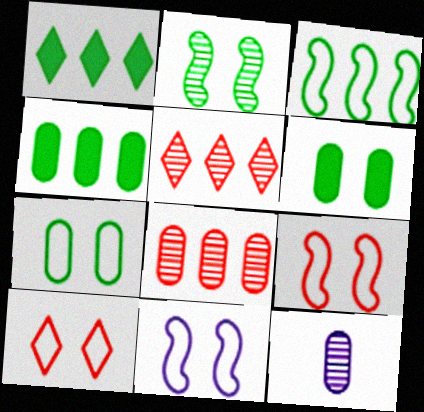[[1, 9, 12], 
[2, 5, 12], 
[7, 10, 11]]